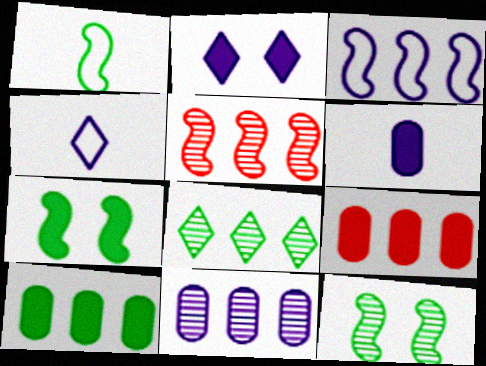[[3, 8, 9], 
[4, 9, 12], 
[5, 8, 11]]